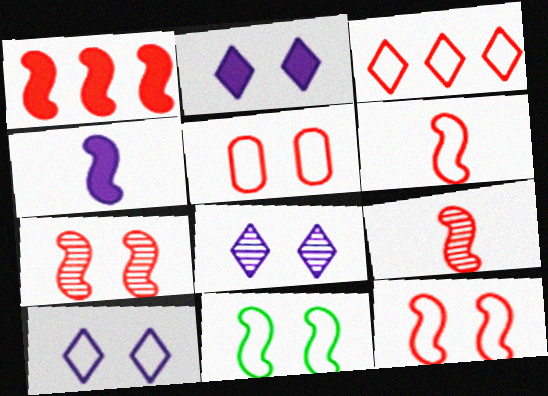[[1, 6, 7], 
[1, 9, 12], 
[2, 8, 10], 
[3, 5, 6], 
[5, 10, 11]]